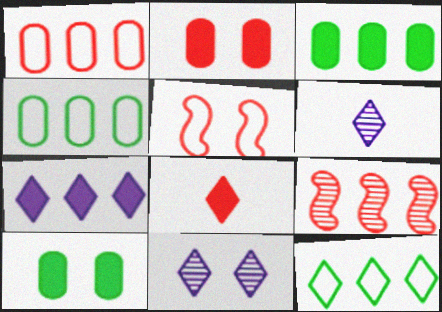[[3, 5, 6], 
[4, 7, 9], 
[5, 10, 11], 
[8, 11, 12]]